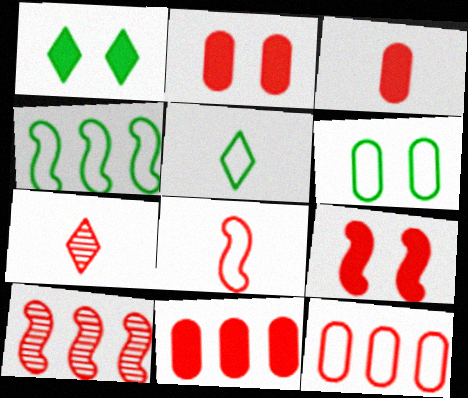[[2, 3, 11], 
[3, 7, 8], 
[4, 5, 6], 
[7, 9, 12], 
[8, 9, 10]]